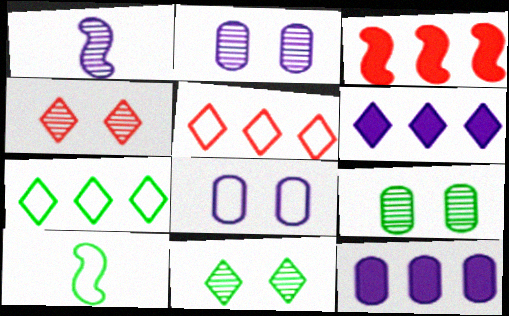[[1, 6, 8], 
[4, 10, 12], 
[5, 8, 10]]